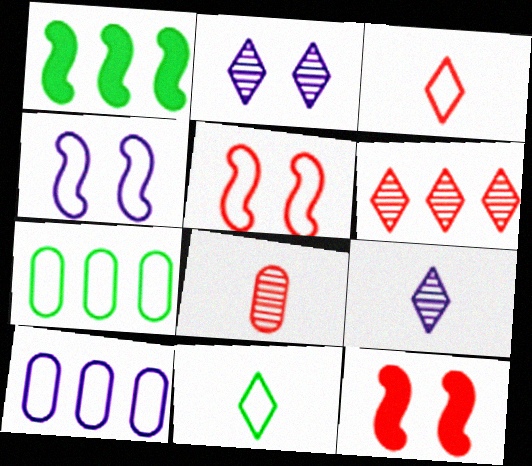[[1, 6, 10], 
[3, 4, 7], 
[5, 10, 11], 
[7, 9, 12]]